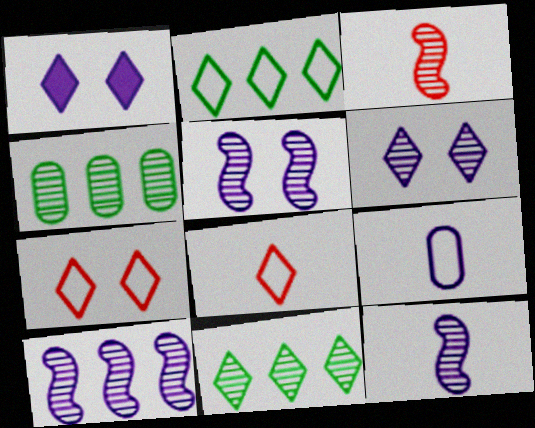[[1, 8, 11], 
[1, 9, 10], 
[3, 4, 6], 
[5, 10, 12]]